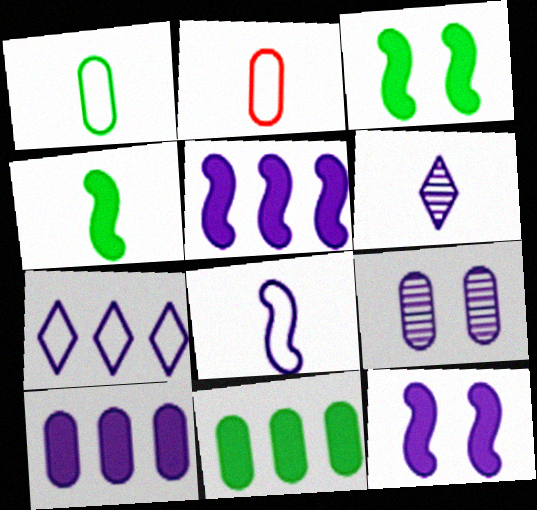[[2, 4, 6], 
[2, 9, 11]]